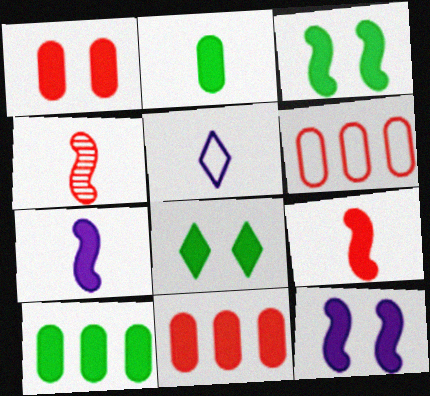[[1, 8, 12], 
[2, 4, 5], 
[7, 8, 11]]